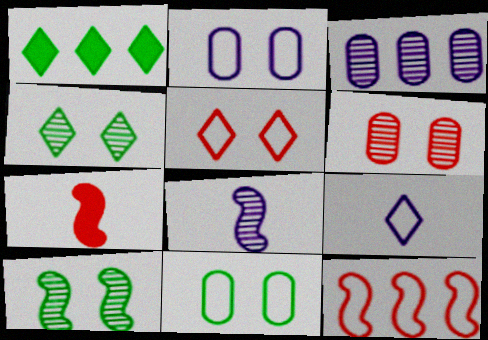[[1, 3, 12], 
[9, 11, 12]]